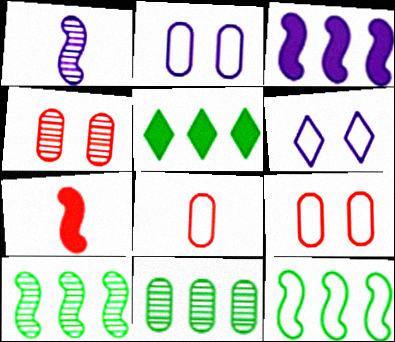[[1, 5, 9], 
[5, 11, 12], 
[6, 7, 11], 
[6, 8, 12]]